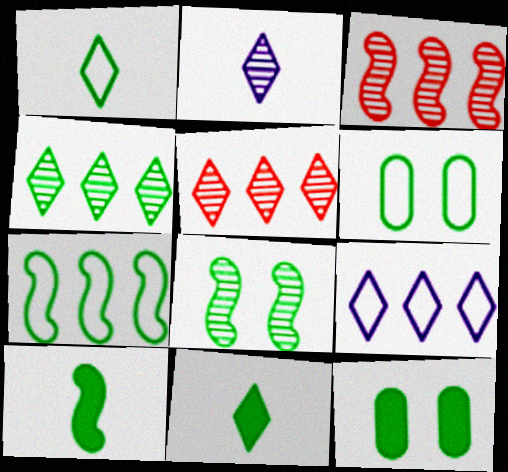[[1, 6, 7], 
[4, 6, 10], 
[7, 8, 10]]